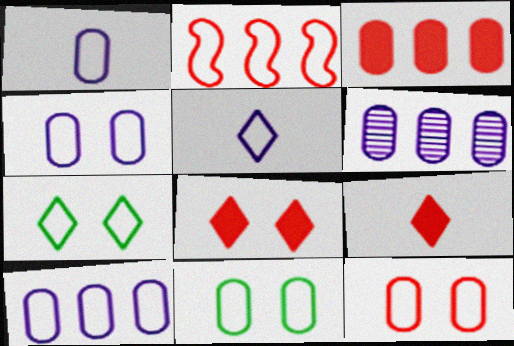[[1, 2, 7], 
[1, 4, 10], 
[2, 5, 11], 
[4, 11, 12]]